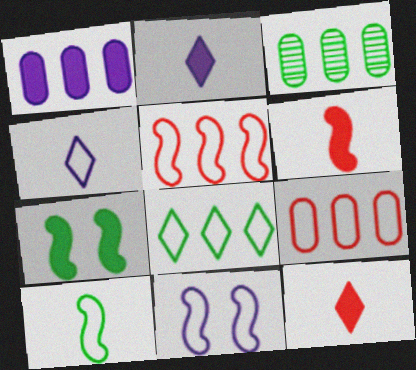[[1, 3, 9], 
[1, 7, 12], 
[3, 11, 12], 
[5, 10, 11]]